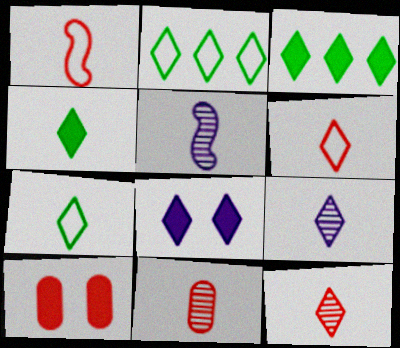[[2, 5, 10], 
[2, 8, 12], 
[4, 6, 9]]